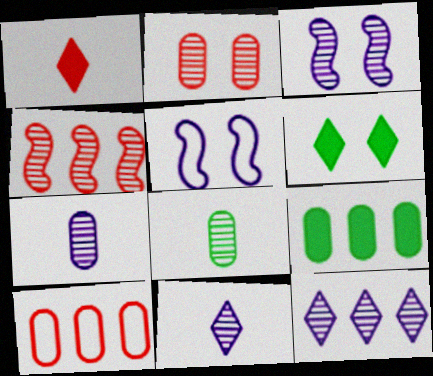[[2, 5, 6], 
[3, 7, 12]]